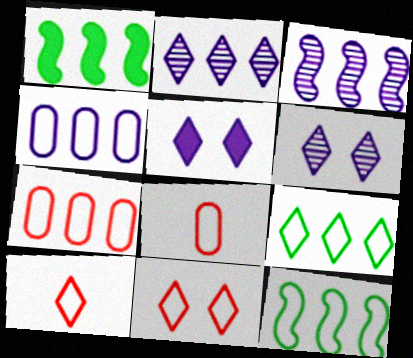[[1, 2, 7], 
[1, 6, 8]]